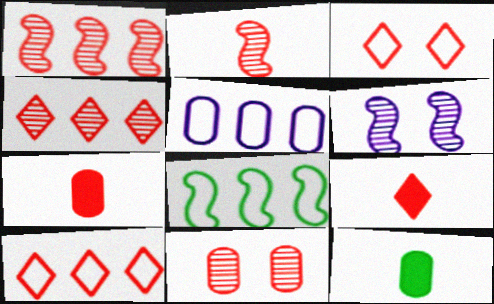[[1, 3, 7], 
[2, 4, 11], 
[3, 4, 9], 
[5, 8, 10], 
[5, 11, 12], 
[6, 10, 12]]